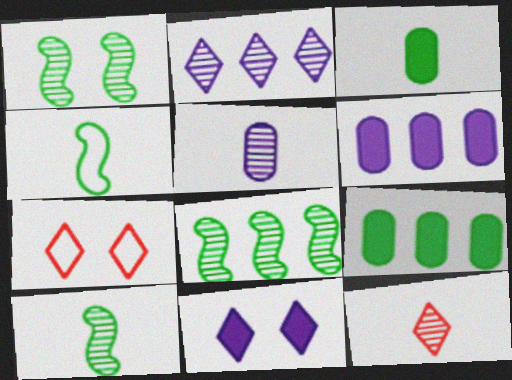[[1, 8, 10], 
[5, 10, 12], 
[6, 7, 10]]